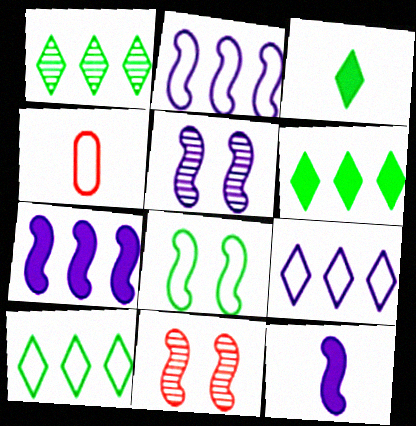[[1, 6, 10], 
[2, 5, 12], 
[4, 5, 6], 
[4, 8, 9]]